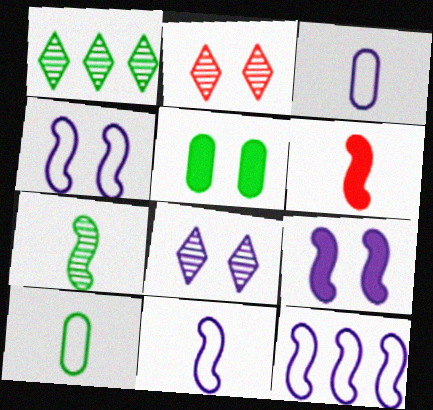[[2, 4, 5], 
[4, 11, 12], 
[6, 7, 11]]